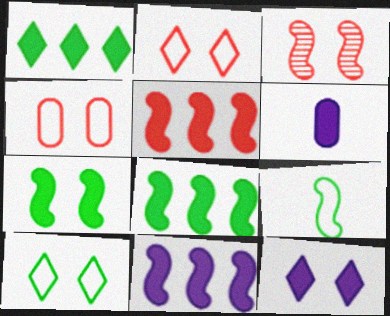[[3, 9, 11], 
[5, 8, 11], 
[6, 11, 12]]